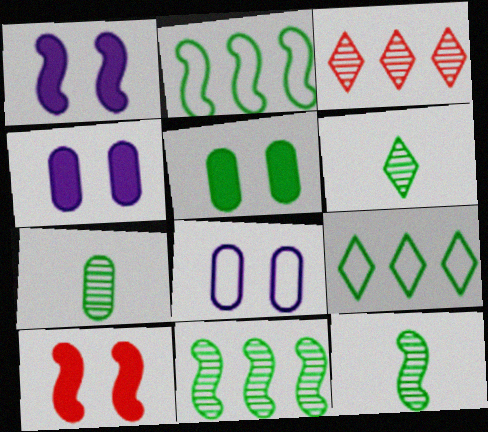[[2, 5, 6], 
[5, 9, 12], 
[6, 7, 12]]